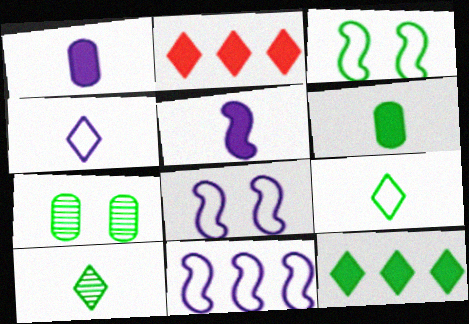[]